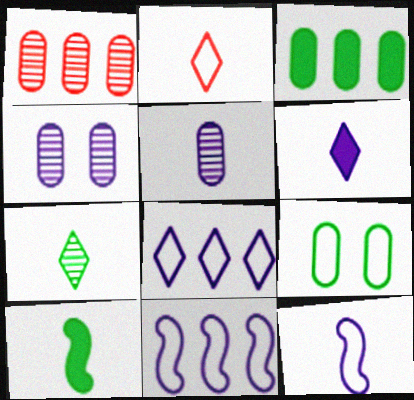[[2, 5, 10], 
[2, 6, 7], 
[2, 9, 11], 
[4, 6, 11], 
[5, 6, 12]]